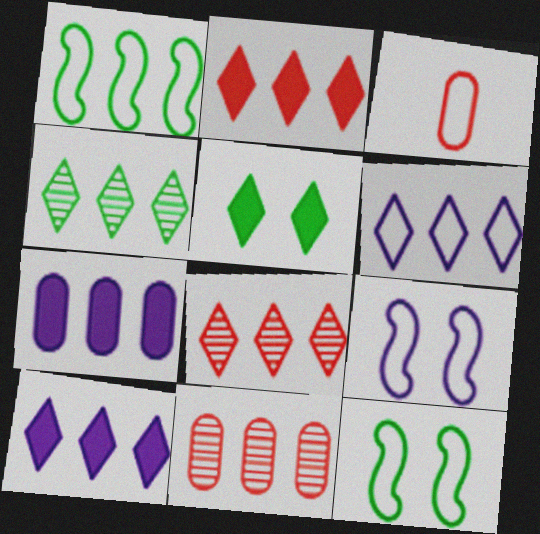[[1, 7, 8], 
[1, 10, 11], 
[2, 4, 6], 
[3, 6, 12]]